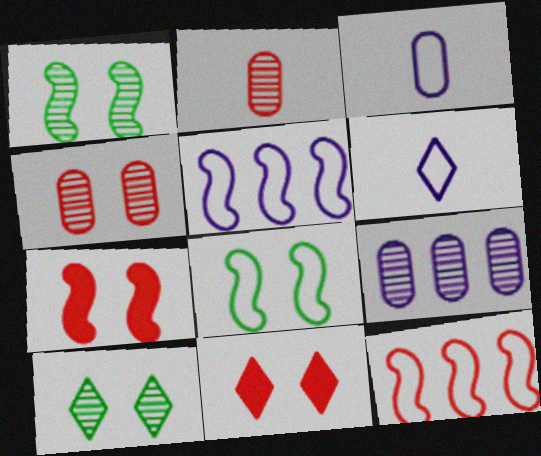[[2, 11, 12]]